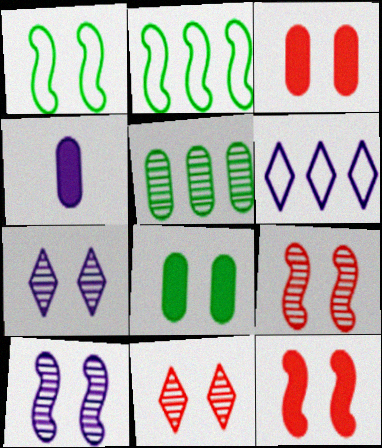[[1, 3, 7], 
[1, 10, 12], 
[2, 4, 11], 
[4, 6, 10]]